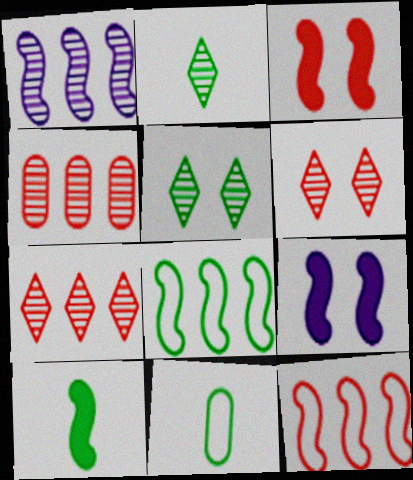[[2, 10, 11], 
[7, 9, 11]]